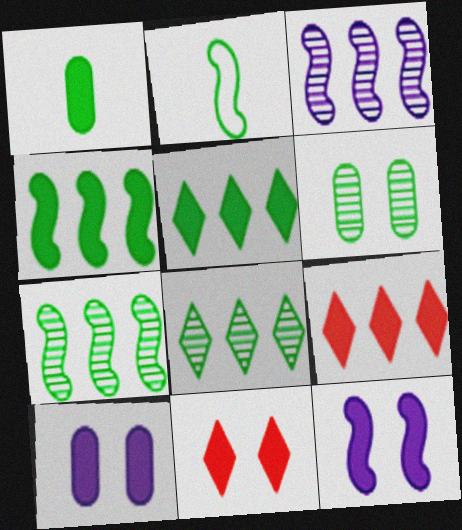[[1, 9, 12], 
[2, 5, 6]]